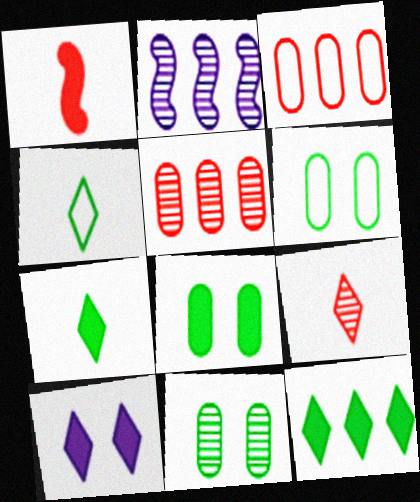[[2, 3, 12], 
[2, 9, 11], 
[6, 8, 11]]